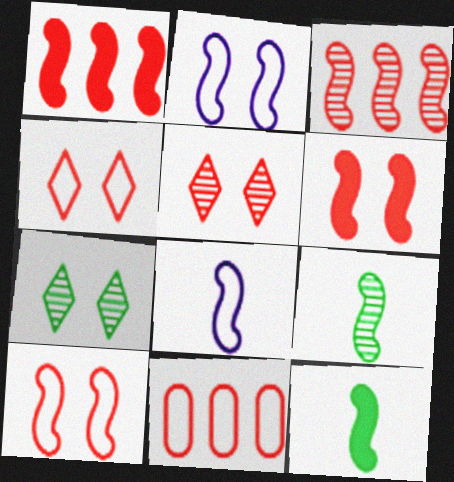[[1, 2, 9], 
[2, 3, 12]]